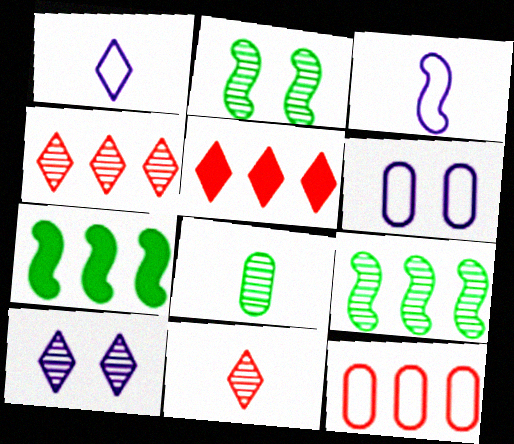[[6, 7, 11]]